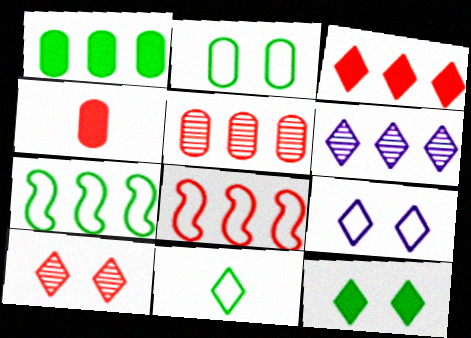[[1, 6, 8], 
[2, 7, 11], 
[3, 5, 8], 
[4, 8, 10], 
[9, 10, 12]]